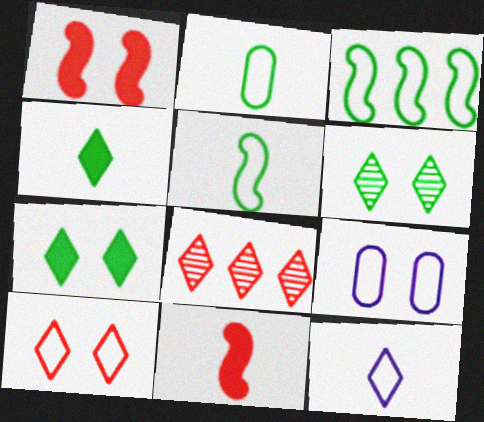[[1, 6, 9], 
[7, 8, 12]]